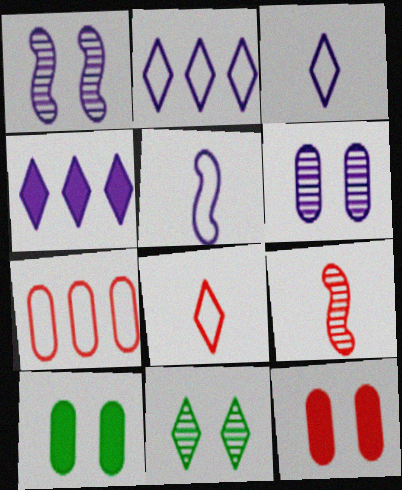[[2, 9, 10], 
[4, 5, 6], 
[4, 8, 11]]